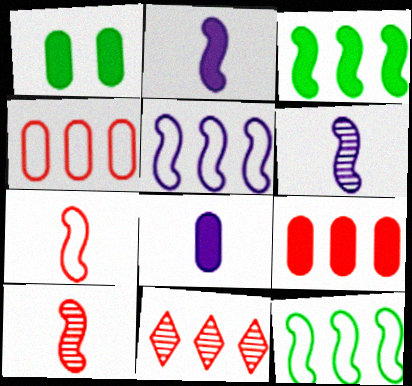[[1, 8, 9]]